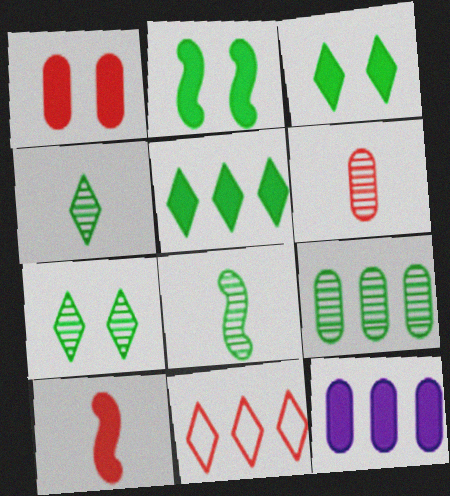[[3, 10, 12], 
[7, 8, 9]]